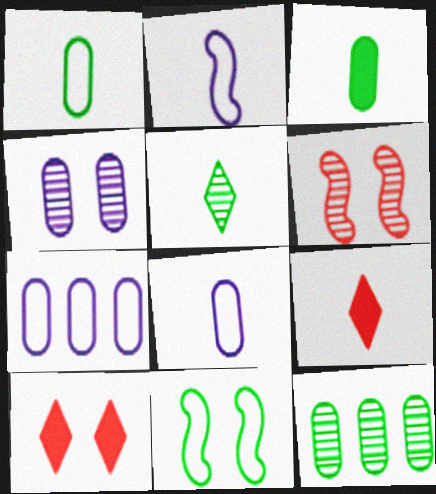[[2, 10, 12], 
[4, 10, 11]]